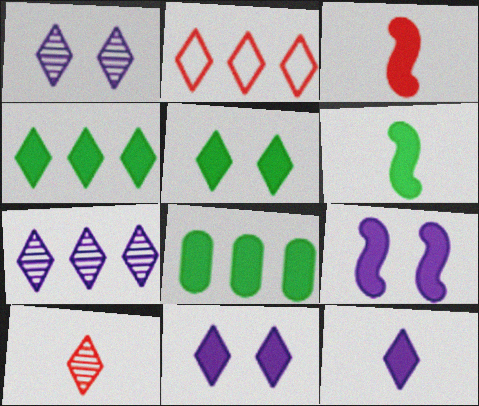[[2, 4, 7], 
[3, 8, 11], 
[5, 6, 8]]